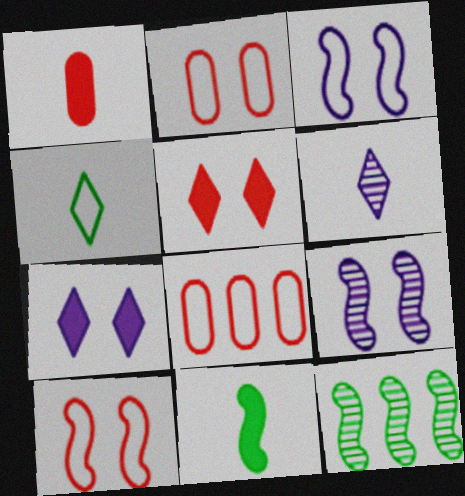[[3, 4, 8]]